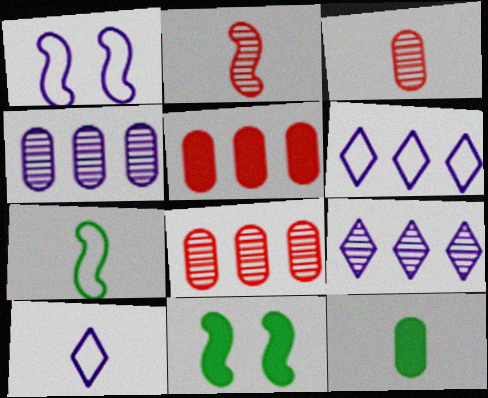[[2, 10, 12], 
[3, 6, 11], 
[8, 10, 11]]